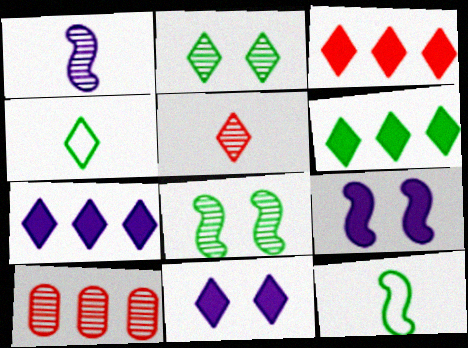[[1, 2, 10], 
[2, 4, 6], 
[3, 6, 7], 
[4, 9, 10], 
[10, 11, 12]]